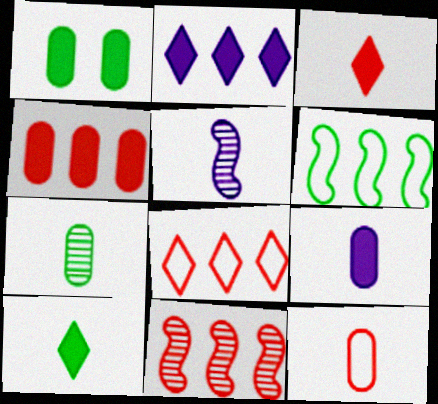[[1, 4, 9], 
[1, 5, 8], 
[4, 8, 11], 
[5, 10, 12], 
[7, 9, 12]]